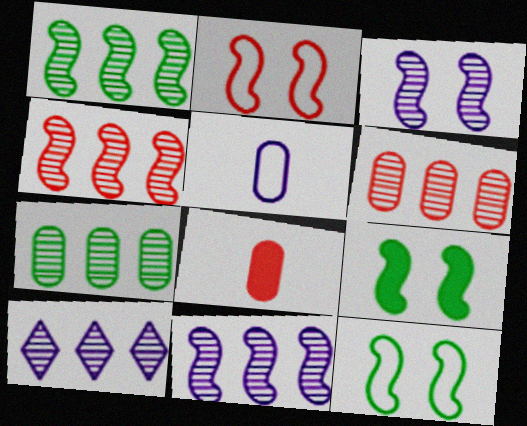[[1, 4, 11], 
[1, 6, 10], 
[2, 3, 9], 
[4, 7, 10], 
[8, 10, 12]]